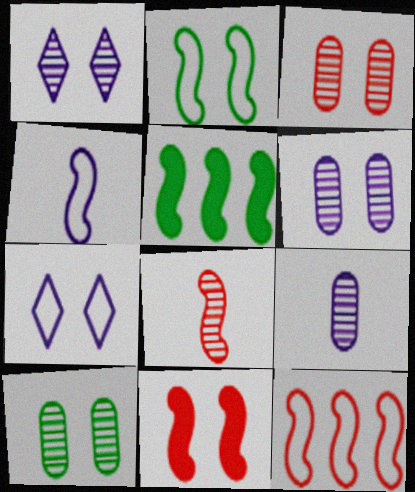[[2, 4, 12], 
[3, 6, 10], 
[7, 10, 11], 
[8, 11, 12]]